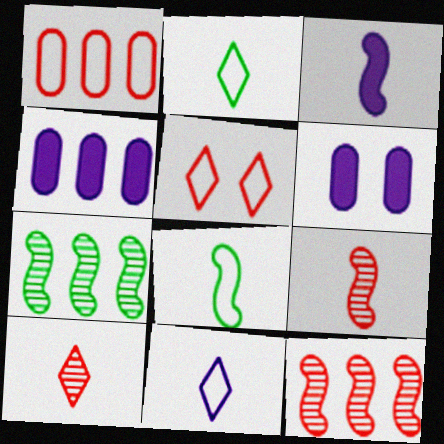[[2, 6, 12], 
[3, 8, 9]]